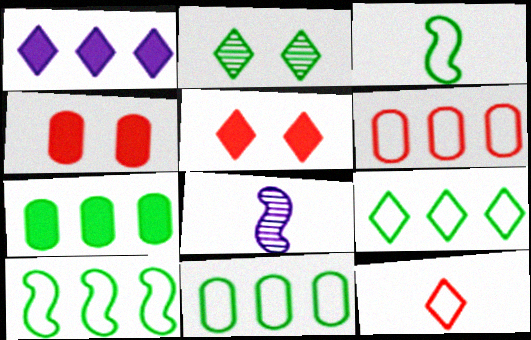[[1, 2, 12], 
[2, 3, 7], 
[4, 8, 9], 
[5, 8, 11], 
[9, 10, 11]]